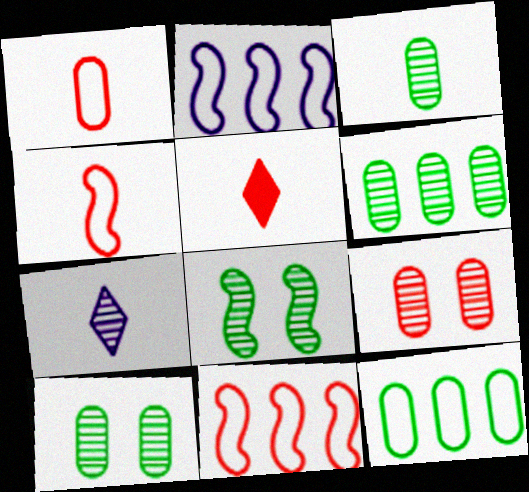[[2, 5, 10], 
[3, 6, 10], 
[5, 9, 11]]